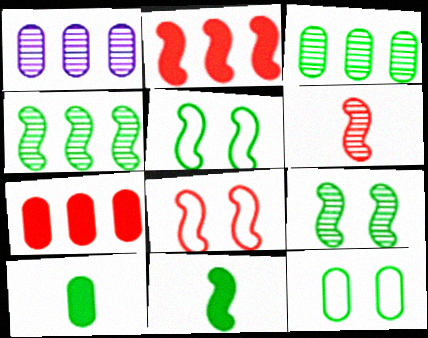[[2, 6, 8], 
[3, 10, 12], 
[4, 5, 11]]